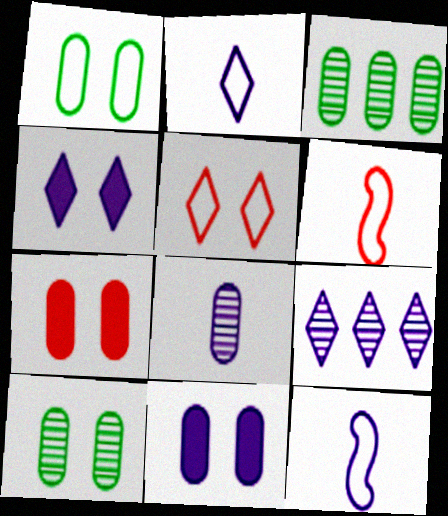[[2, 4, 9], 
[3, 4, 6], 
[9, 11, 12]]